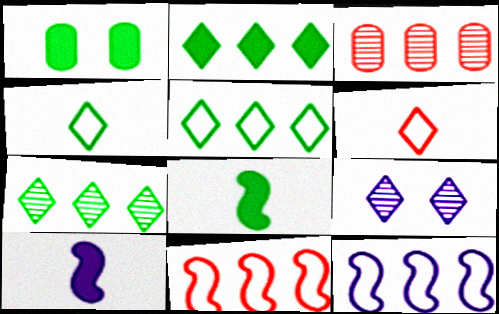[[1, 2, 8], 
[2, 3, 12], 
[2, 5, 7], 
[2, 6, 9]]